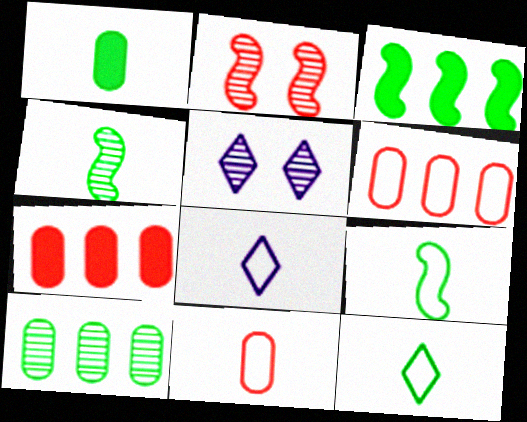[[1, 4, 12], 
[3, 5, 11], 
[5, 7, 9], 
[8, 9, 11]]